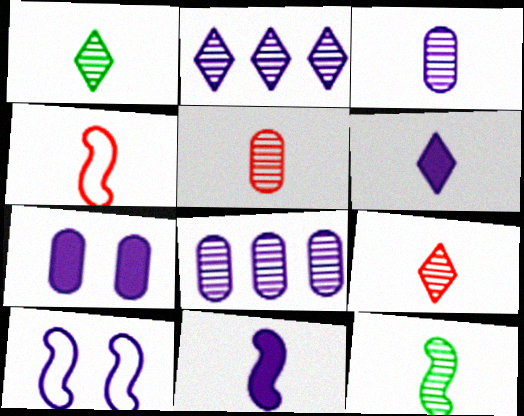[[3, 9, 12], 
[4, 11, 12], 
[6, 8, 10]]